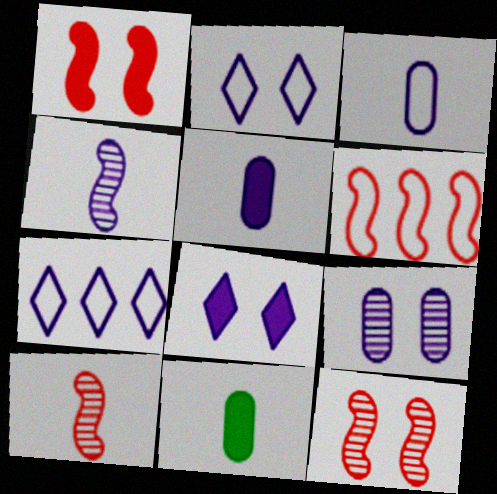[[1, 6, 10], 
[7, 11, 12]]